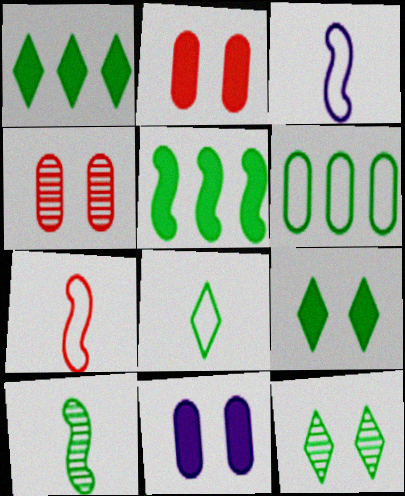[[1, 3, 4], 
[1, 8, 12], 
[6, 9, 10]]